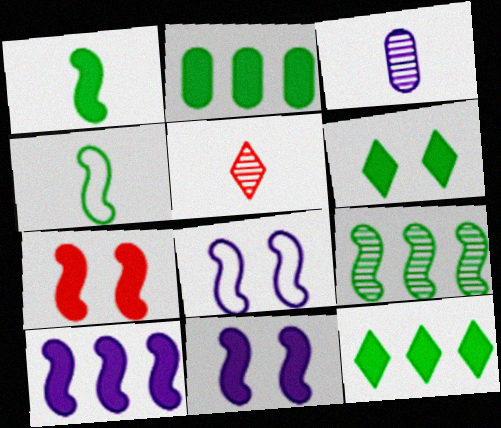[[1, 2, 6], 
[1, 7, 10], 
[2, 5, 8]]